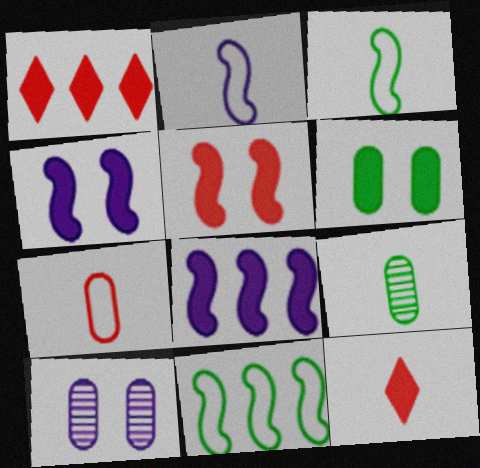[[1, 3, 10], 
[2, 9, 12], 
[6, 8, 12], 
[10, 11, 12]]